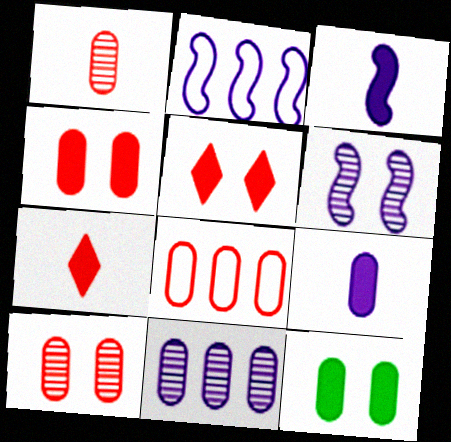[[1, 4, 8], 
[2, 3, 6]]